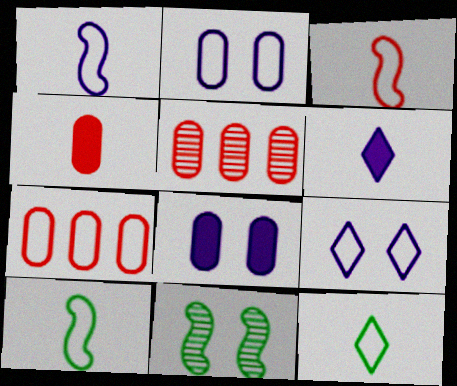[[1, 3, 10], 
[6, 7, 11], 
[7, 9, 10]]